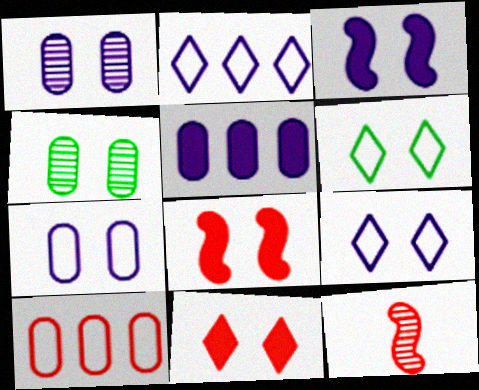[[1, 3, 9], 
[1, 6, 8], 
[4, 8, 9], 
[5, 6, 12], 
[10, 11, 12]]